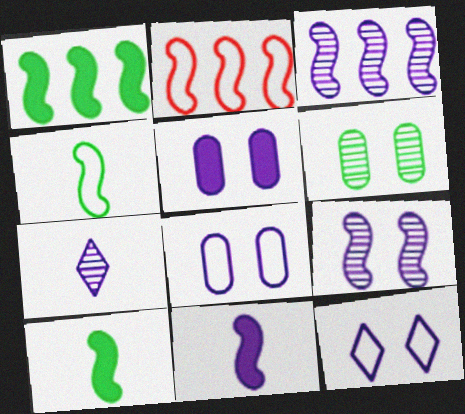[[1, 2, 3], 
[2, 9, 10], 
[5, 9, 12]]